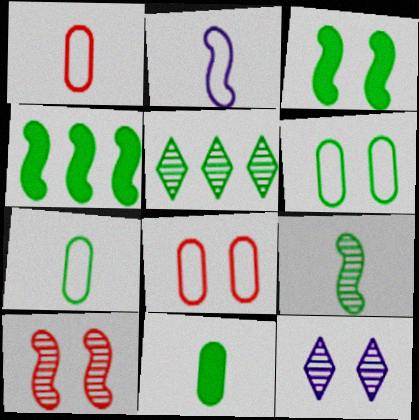[[1, 4, 12], 
[2, 4, 10], 
[3, 5, 7], 
[3, 8, 12]]